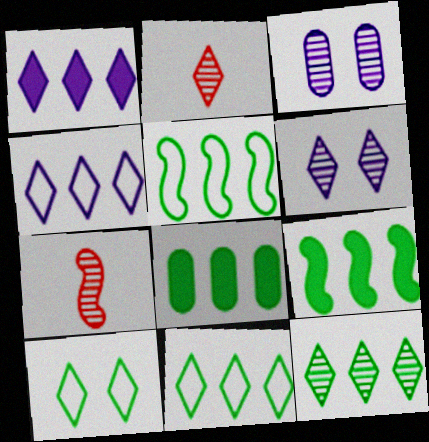[[1, 2, 10], 
[2, 6, 12], 
[3, 7, 12], 
[5, 8, 12]]